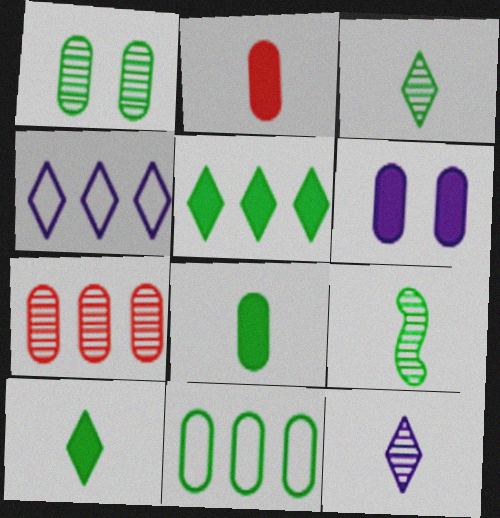[[1, 8, 11]]